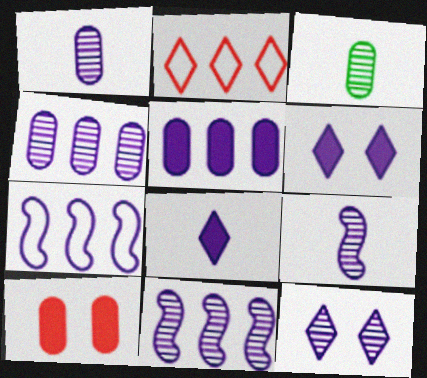[[1, 6, 7], 
[1, 11, 12], 
[4, 9, 12]]